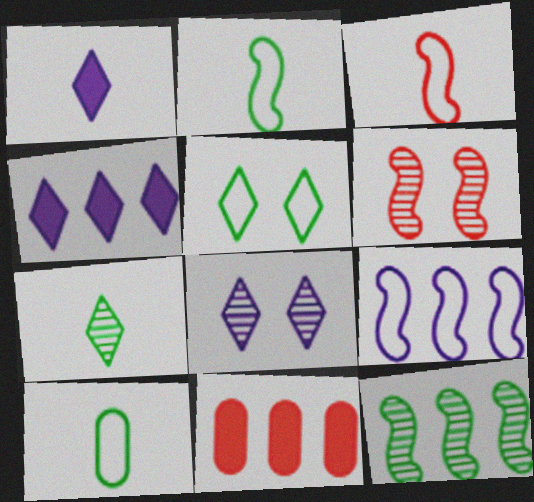[[2, 8, 11], 
[4, 6, 10]]